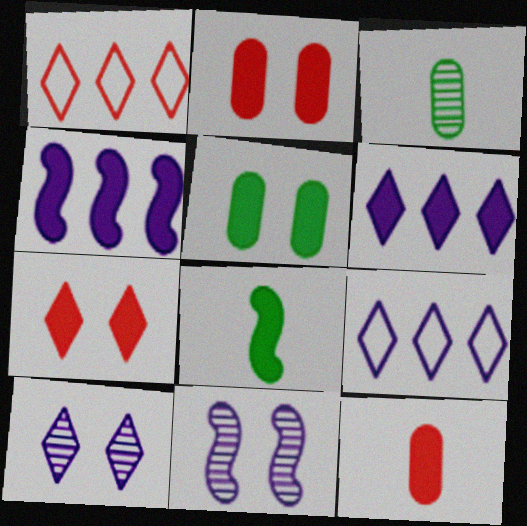[[2, 6, 8]]